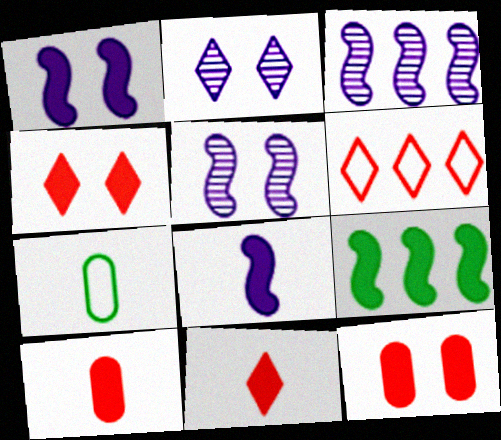[[3, 4, 7]]